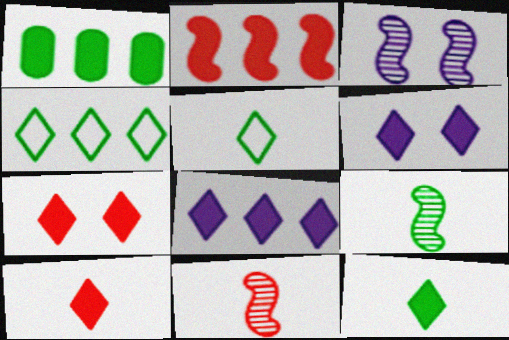[[1, 2, 8], 
[7, 8, 12]]